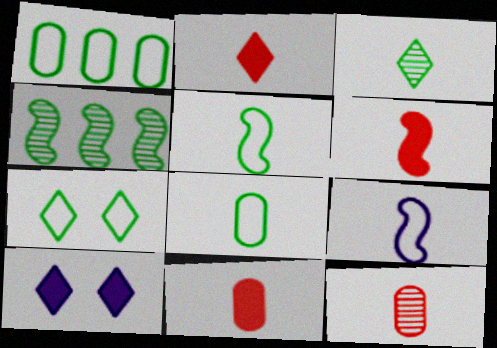[[1, 5, 7], 
[2, 6, 11], 
[3, 9, 11]]